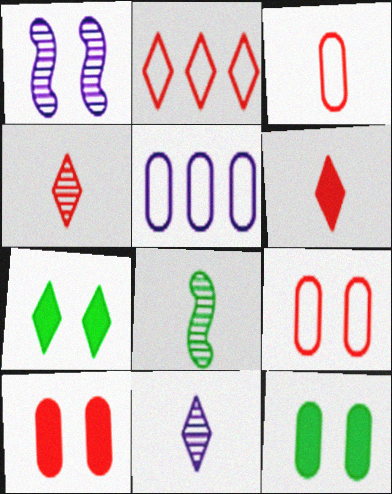[[1, 7, 9], 
[2, 7, 11]]